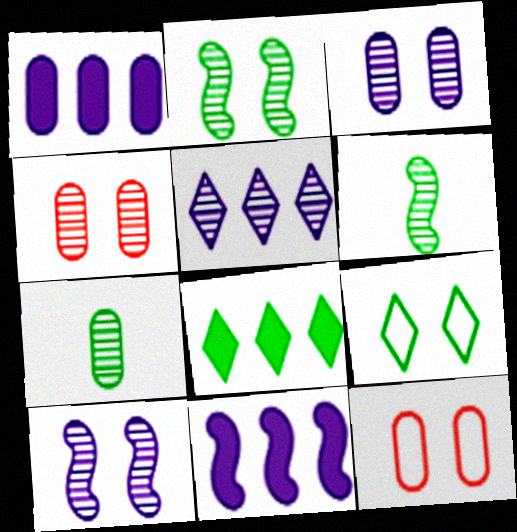[[1, 7, 12], 
[4, 5, 6]]